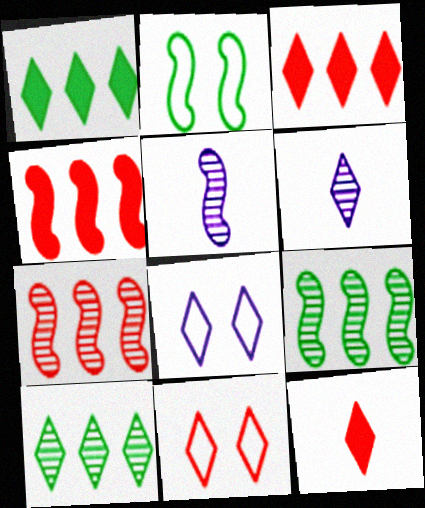[[1, 6, 11], 
[2, 4, 5], 
[8, 10, 12]]